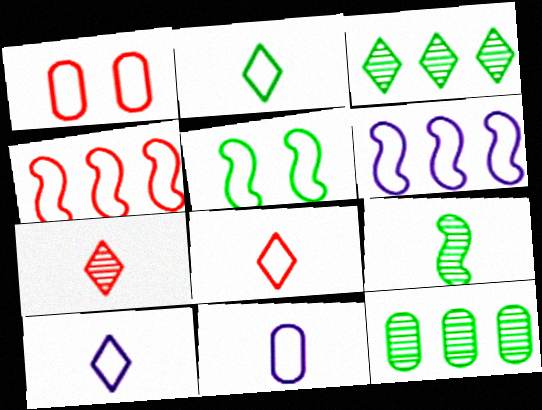[[1, 2, 6], 
[1, 4, 8], 
[2, 8, 10]]